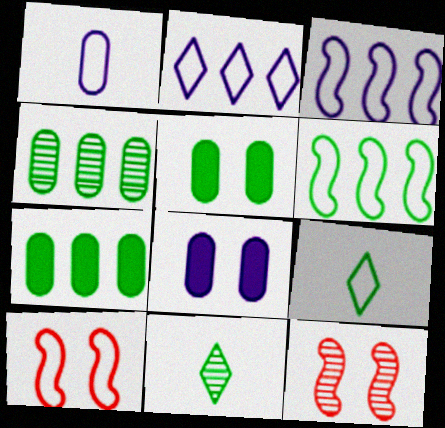[[5, 6, 11]]